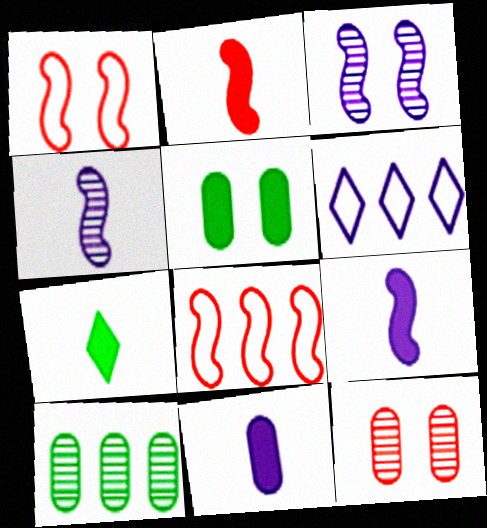[[2, 7, 11], 
[3, 6, 11]]